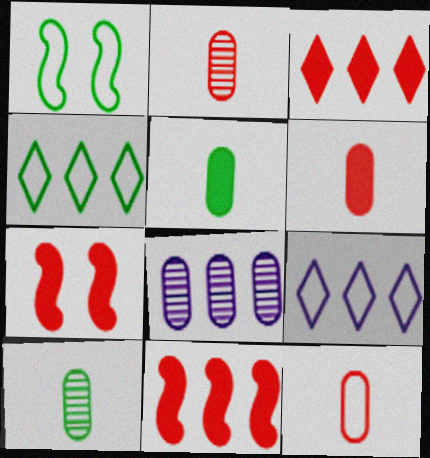[[1, 9, 12], 
[2, 6, 12], 
[3, 6, 7], 
[4, 8, 11], 
[7, 9, 10]]